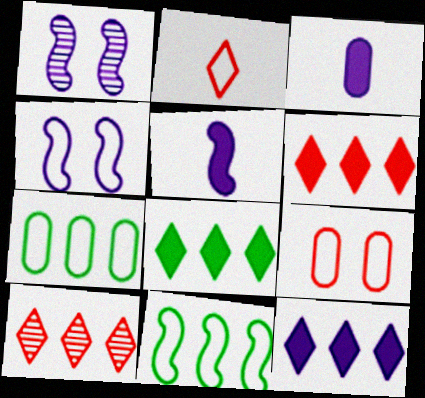[[2, 4, 7], 
[6, 8, 12]]